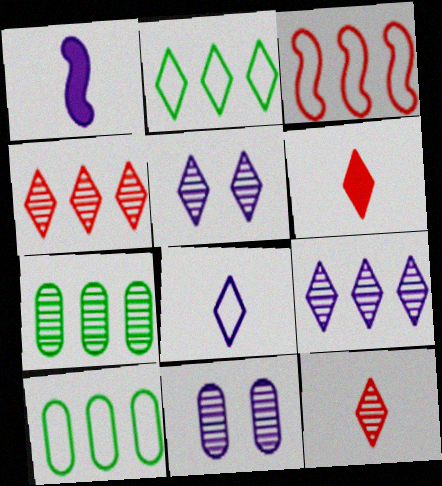[[2, 5, 6]]